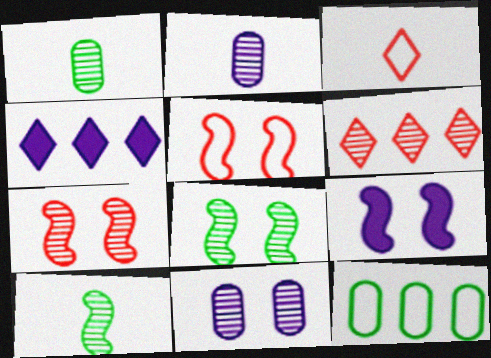[[1, 4, 5], 
[2, 6, 8], 
[5, 8, 9], 
[6, 10, 11]]